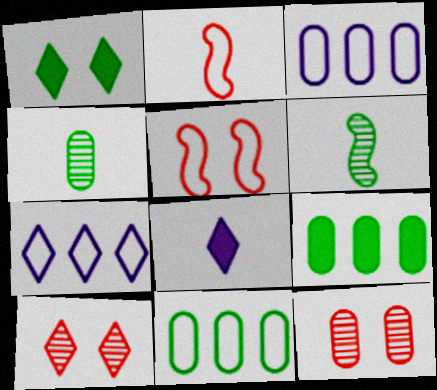[[1, 6, 11], 
[2, 4, 8]]